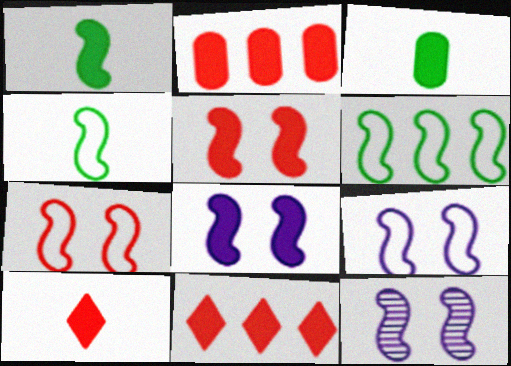[[2, 5, 10], 
[3, 8, 11], 
[8, 9, 12]]